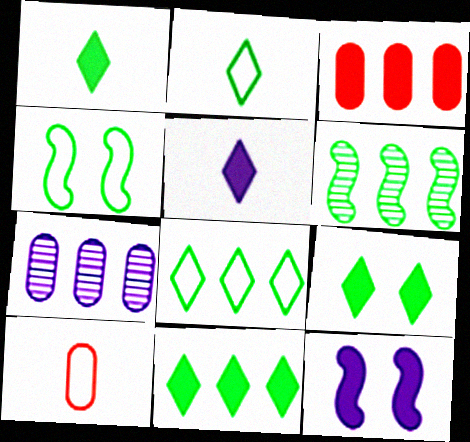[[1, 3, 12], 
[1, 9, 11]]